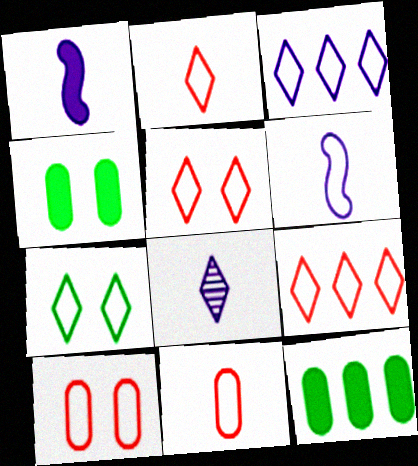[[2, 3, 7], 
[2, 5, 9]]